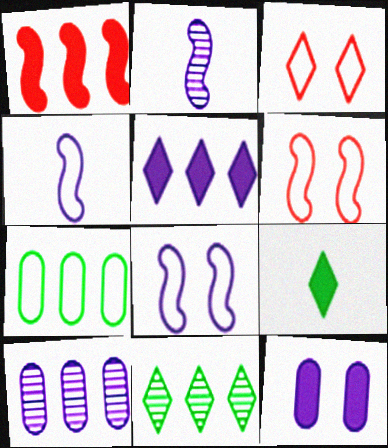[[1, 9, 12], 
[3, 4, 7], 
[6, 9, 10]]